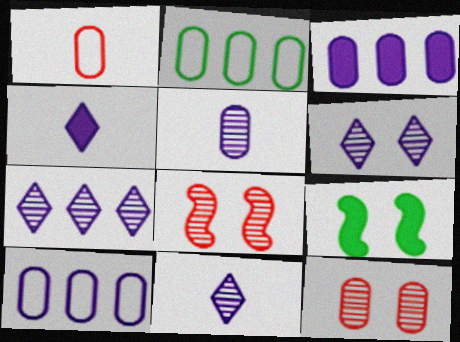[[1, 7, 9], 
[2, 4, 8], 
[6, 7, 11]]